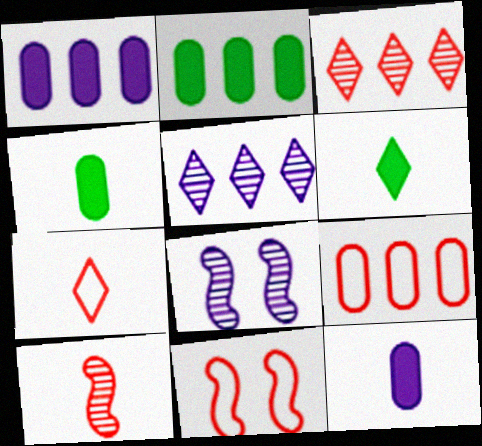[[2, 7, 8], 
[4, 5, 11], 
[6, 8, 9], 
[7, 9, 11]]